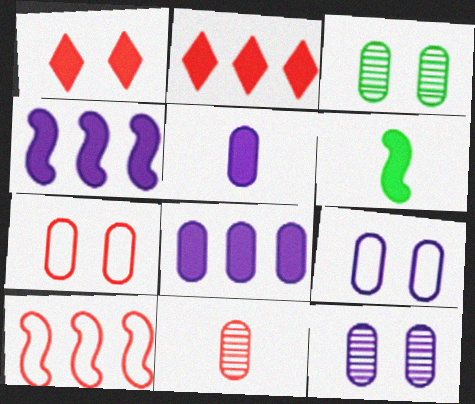[[1, 6, 8], 
[1, 10, 11]]